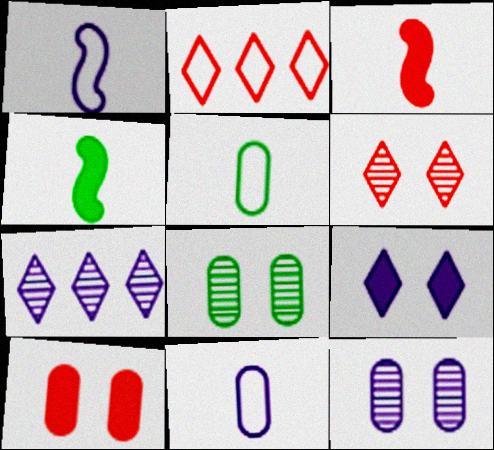[[2, 4, 12]]